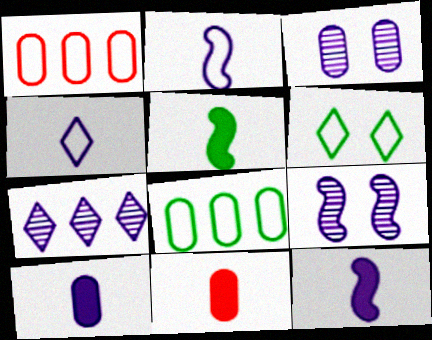[[1, 2, 6], 
[3, 8, 11]]